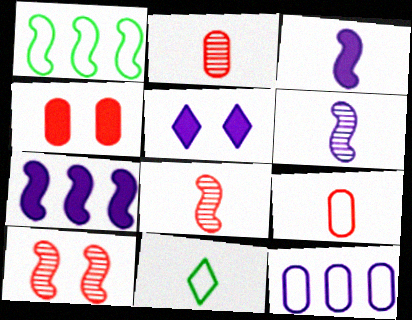[[1, 2, 5], 
[1, 3, 10], 
[2, 3, 11], 
[5, 6, 12]]